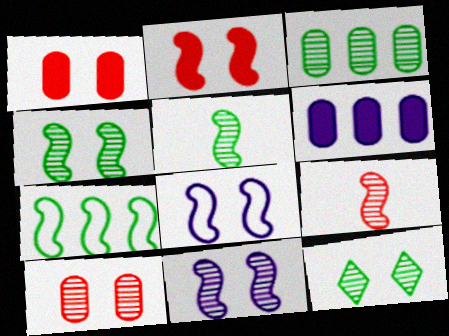[[1, 8, 12], 
[2, 4, 8], 
[3, 5, 12], 
[10, 11, 12]]